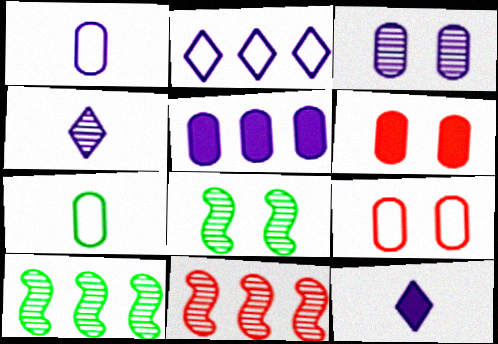[[1, 3, 5], 
[9, 10, 12]]